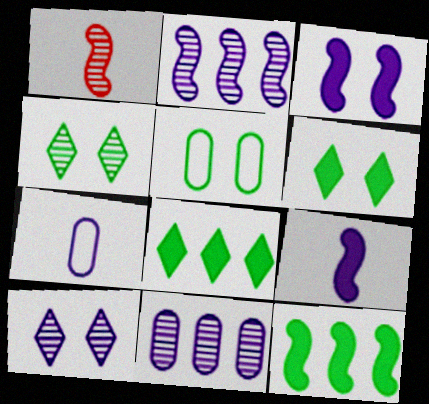[[1, 4, 11]]